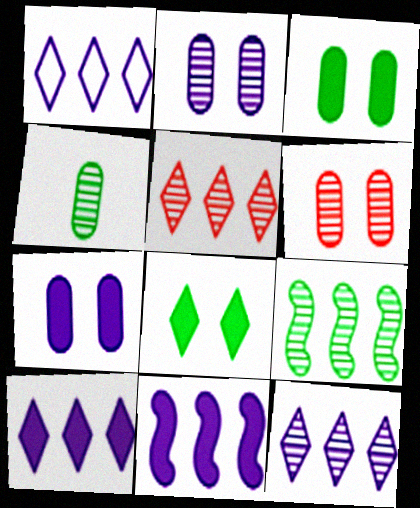[[1, 10, 12]]